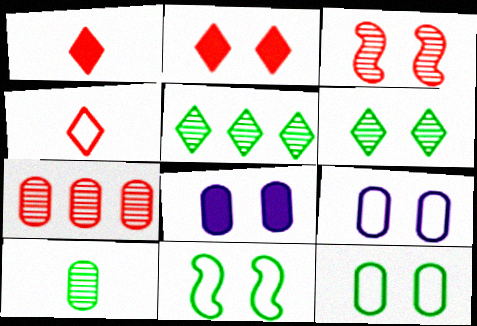[]